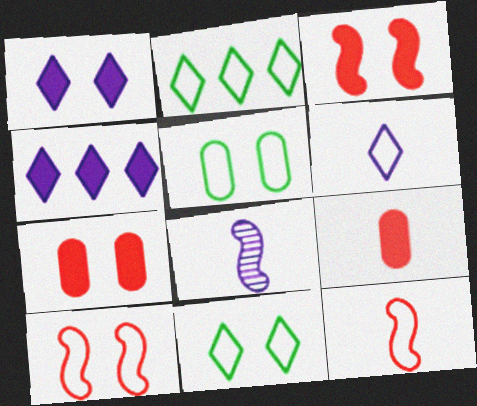[[2, 7, 8]]